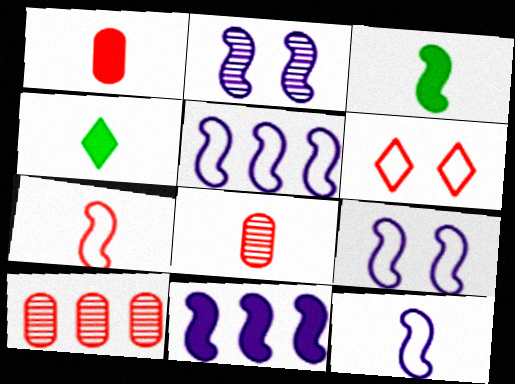[[2, 11, 12], 
[4, 8, 12], 
[4, 9, 10], 
[5, 9, 12]]